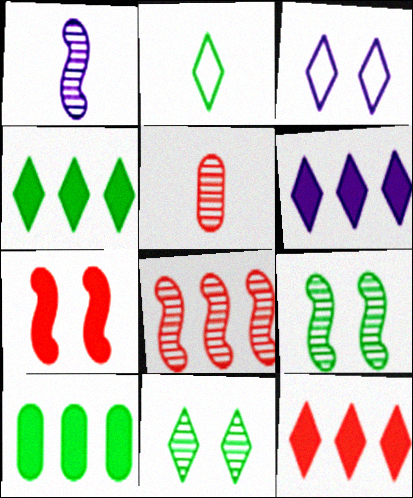[[1, 8, 9], 
[2, 4, 11], 
[2, 9, 10], 
[4, 6, 12]]